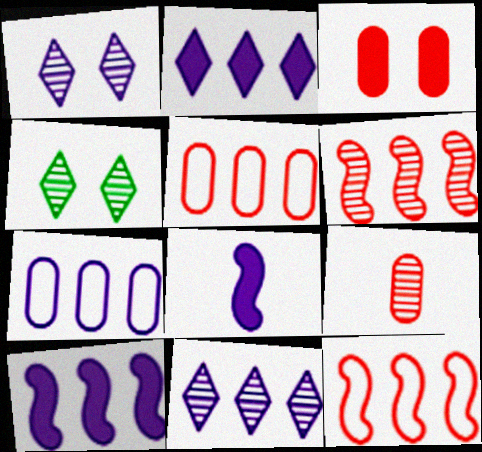[[1, 7, 8], 
[3, 5, 9], 
[4, 5, 8], 
[7, 10, 11]]